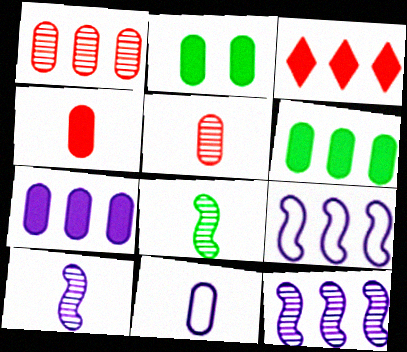[[1, 2, 11], 
[2, 4, 7]]